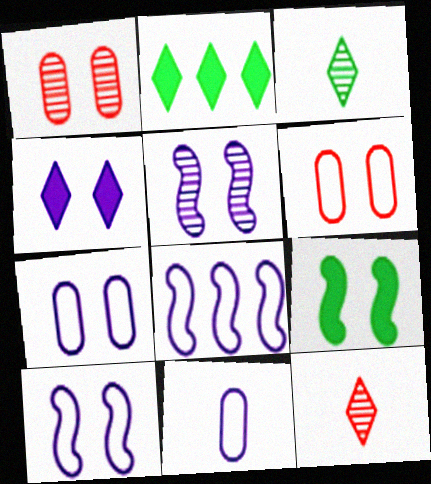[[4, 5, 7]]